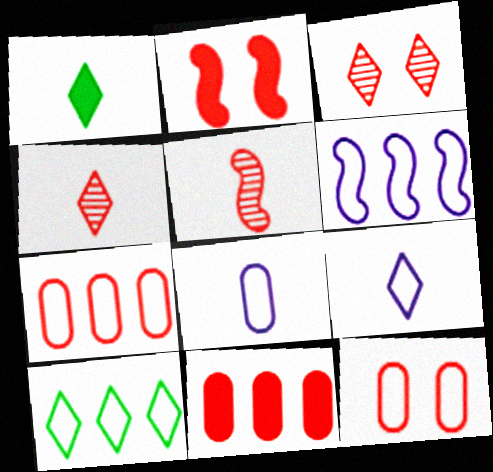[[1, 4, 9], 
[1, 5, 8], 
[2, 3, 12], 
[2, 4, 7], 
[6, 7, 10]]